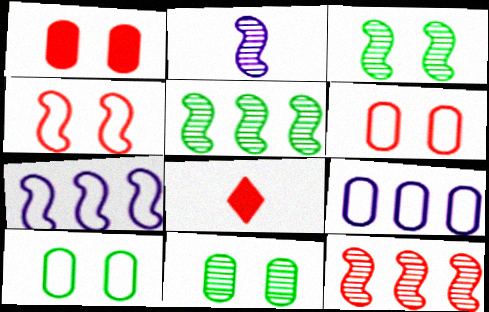[[2, 3, 12], 
[3, 8, 9], 
[6, 8, 12], 
[7, 8, 11]]